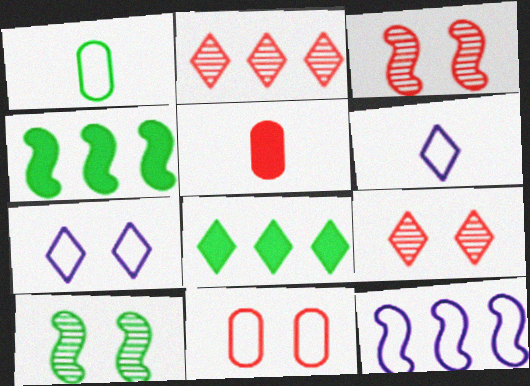[[1, 8, 10], 
[6, 8, 9]]